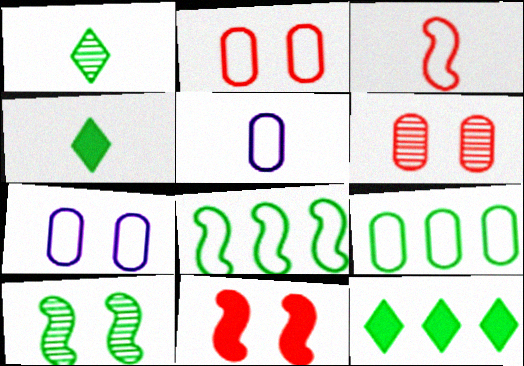[[2, 5, 9], 
[4, 9, 10]]